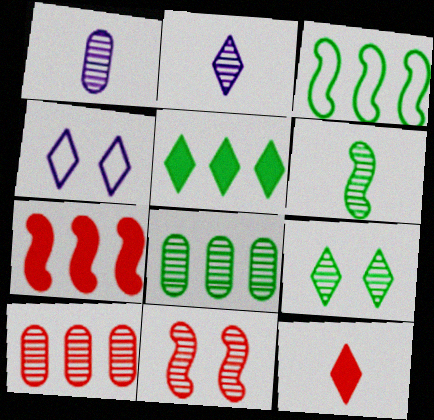[[2, 8, 11], 
[3, 5, 8], 
[6, 8, 9]]